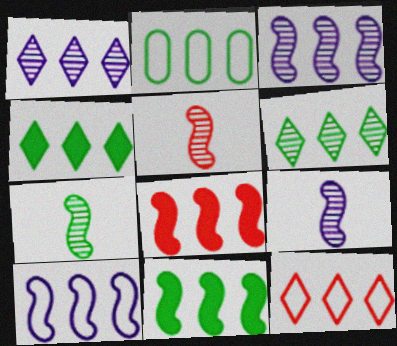[[1, 2, 8], 
[1, 4, 12], 
[2, 6, 11], 
[2, 10, 12], 
[5, 7, 9]]